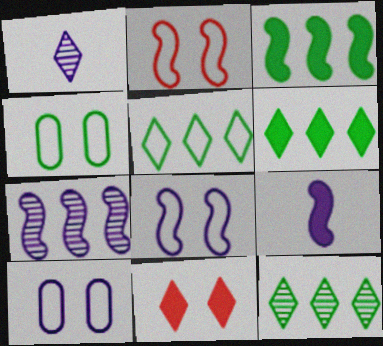[[1, 5, 11], 
[5, 6, 12], 
[7, 8, 9]]